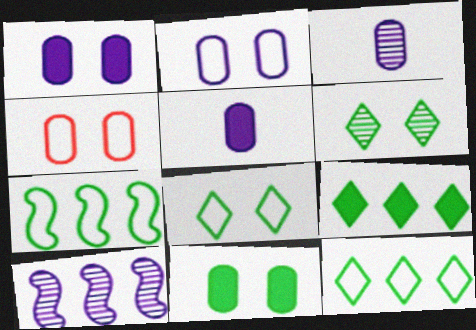[]